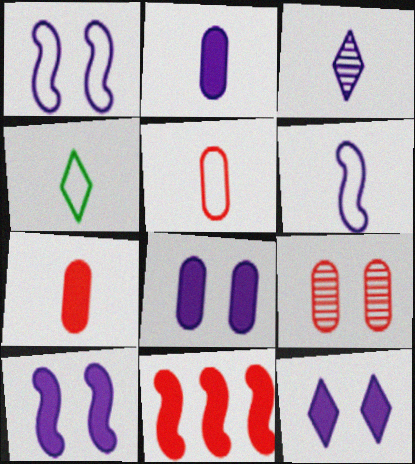[[2, 3, 6], 
[4, 5, 6], 
[8, 10, 12]]